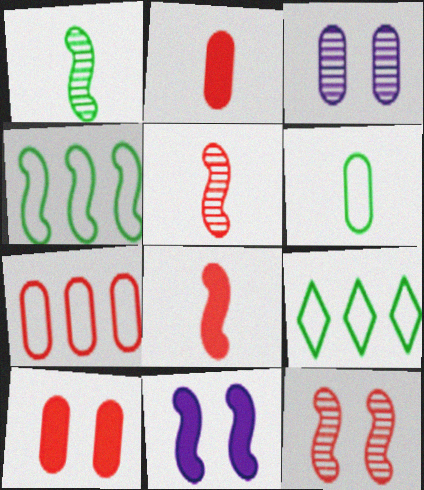[[3, 8, 9], 
[4, 5, 11]]